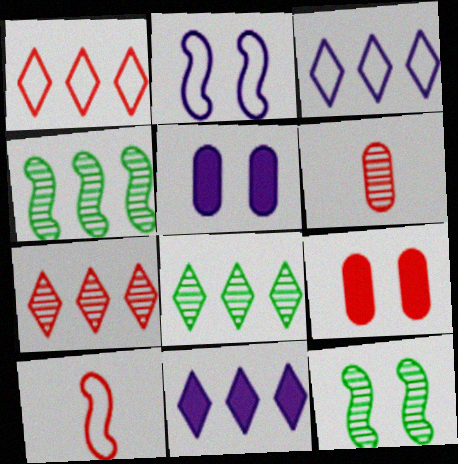[[1, 8, 11], 
[5, 8, 10], 
[7, 9, 10]]